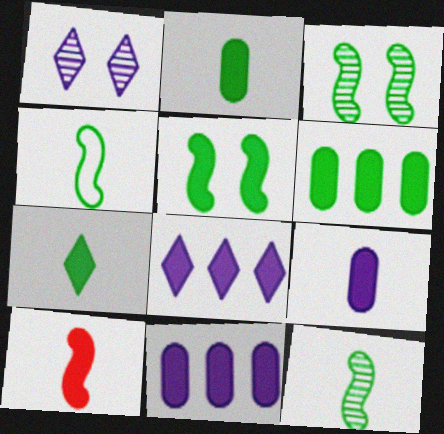[[5, 6, 7], 
[7, 9, 10]]